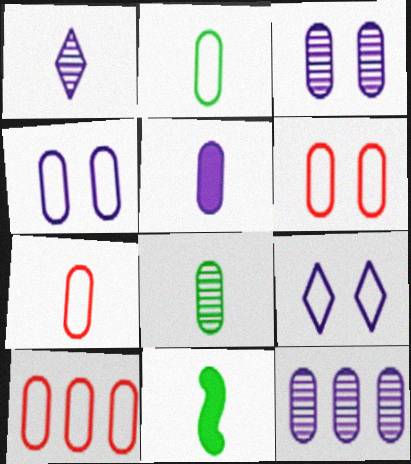[[1, 7, 11], 
[2, 4, 10], 
[4, 5, 12], 
[5, 7, 8], 
[6, 7, 10]]